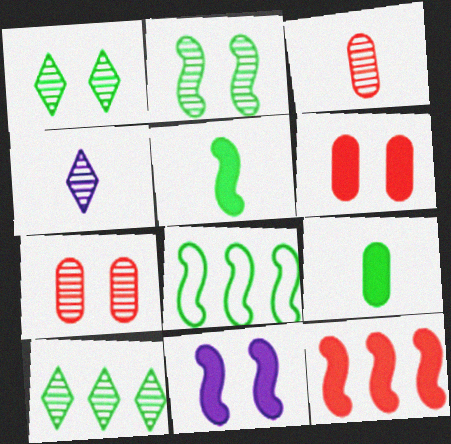[[1, 8, 9], 
[2, 5, 8], 
[4, 6, 8], 
[5, 11, 12]]